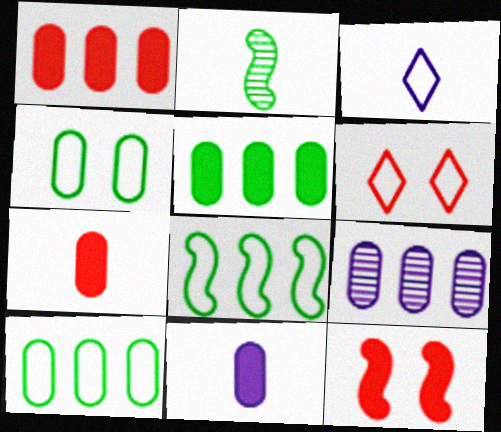[[1, 9, 10], 
[2, 3, 7], 
[4, 7, 9]]